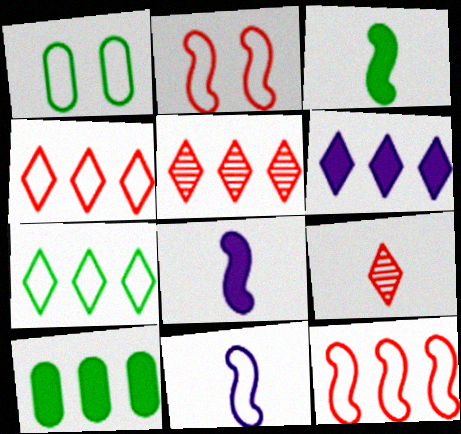[[1, 4, 11], 
[1, 5, 8], 
[5, 6, 7]]